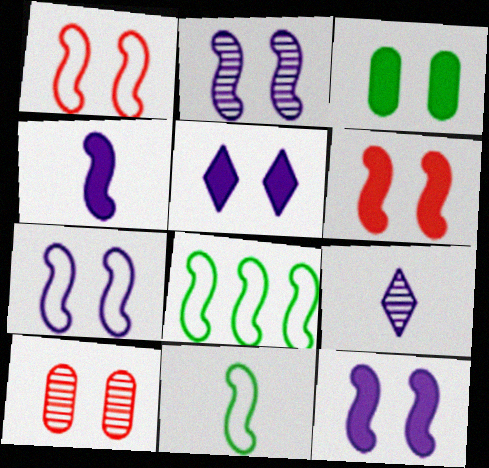[[2, 7, 12], 
[3, 5, 6]]